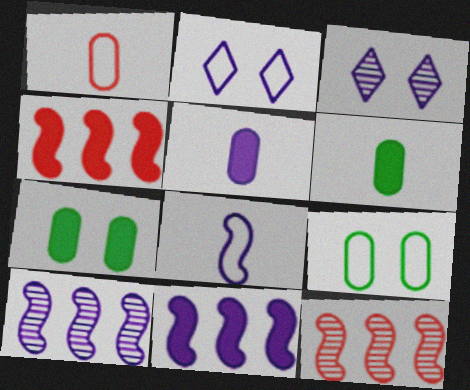[[2, 5, 10], 
[2, 6, 12]]